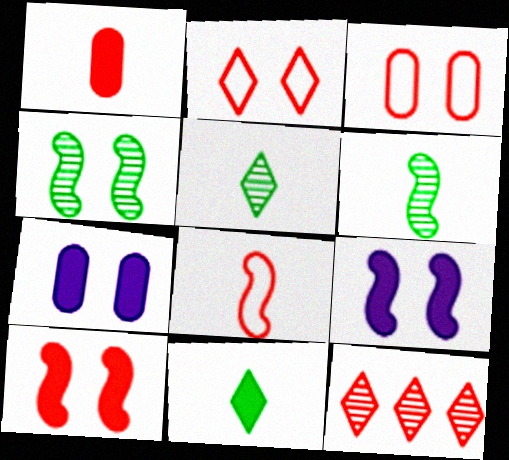[[2, 4, 7]]